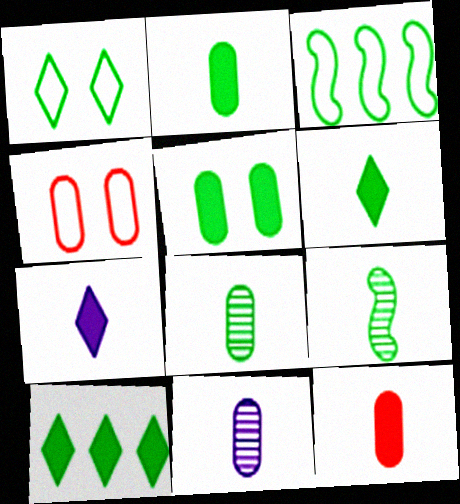[]